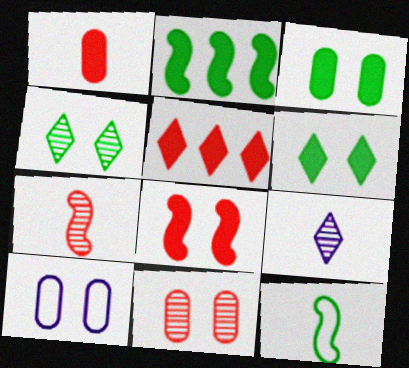[[1, 5, 8], 
[1, 9, 12], 
[3, 10, 11], 
[4, 8, 10]]